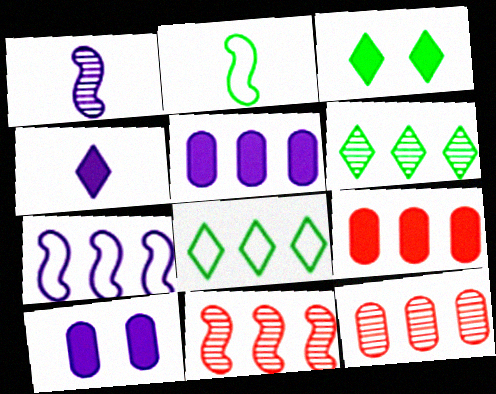[[5, 8, 11], 
[6, 7, 9]]